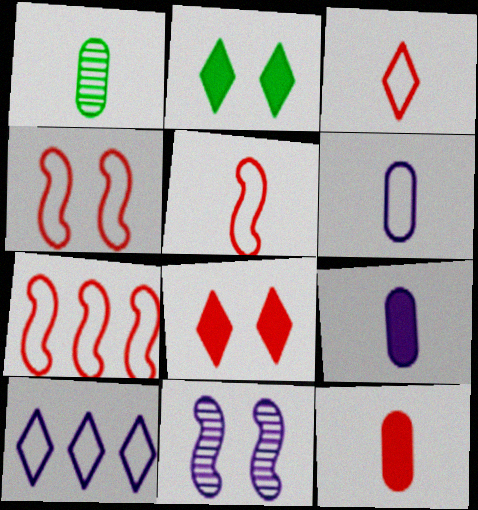[[1, 6, 12], 
[4, 5, 7], 
[9, 10, 11]]